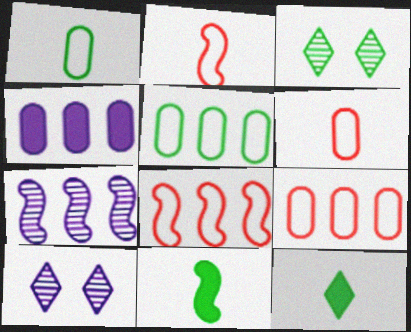[[2, 3, 4], 
[3, 5, 11], 
[9, 10, 11]]